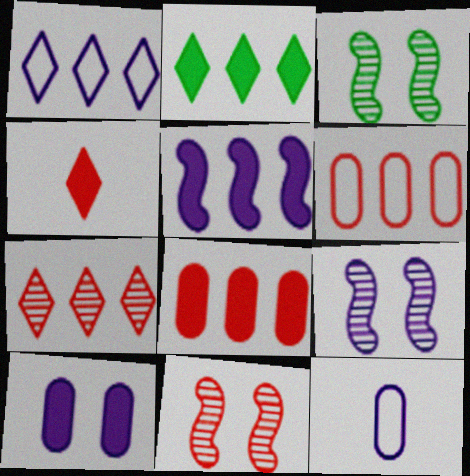[[1, 2, 7], 
[2, 5, 8], 
[2, 11, 12], 
[3, 9, 11], 
[4, 6, 11]]